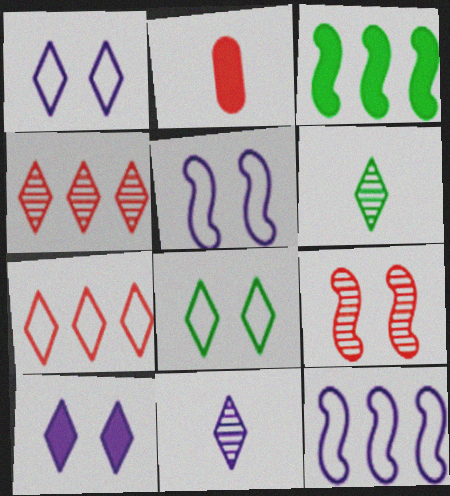[[2, 3, 10], 
[2, 7, 9], 
[6, 7, 10]]